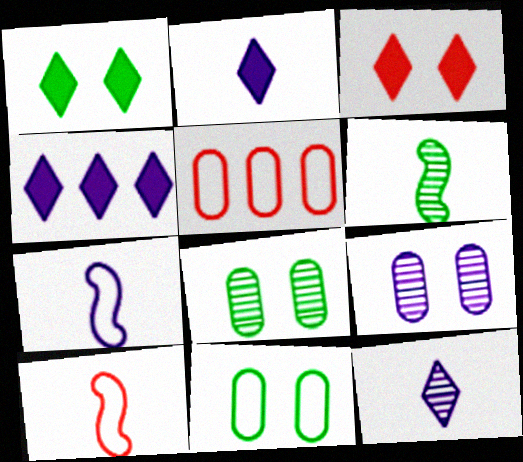[[4, 7, 9], 
[4, 8, 10]]